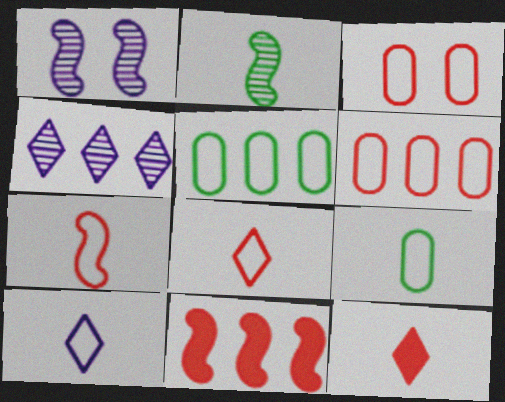[[1, 5, 12], 
[4, 5, 11], 
[7, 9, 10]]